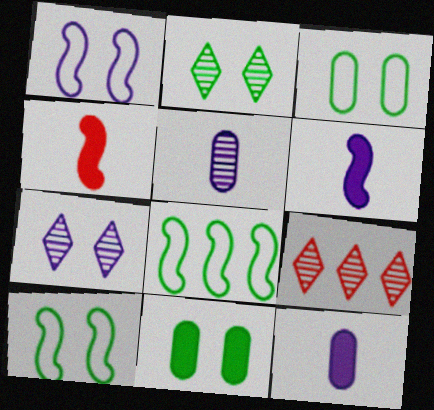[[2, 10, 11], 
[3, 6, 9], 
[9, 10, 12]]